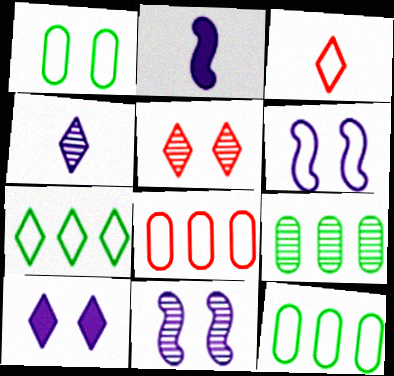[[2, 5, 12], 
[3, 6, 12]]